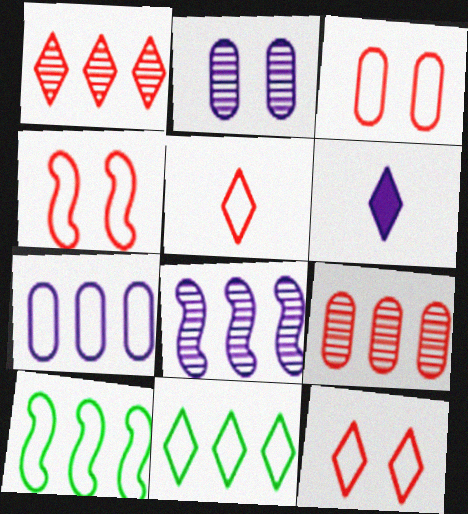[[3, 4, 12]]